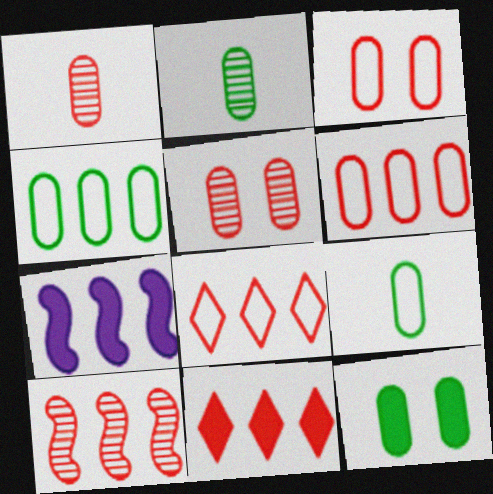[[2, 4, 12], 
[6, 10, 11]]